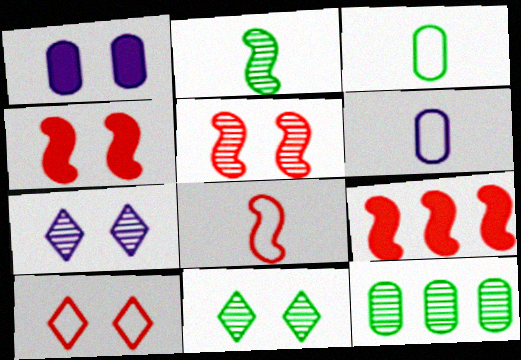[[2, 11, 12], 
[3, 7, 9], 
[5, 8, 9], 
[6, 9, 11]]